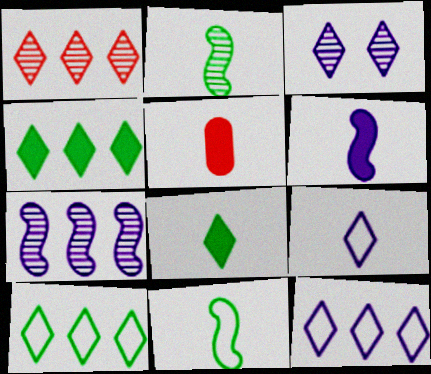[[1, 4, 12], 
[2, 5, 9], 
[5, 6, 8]]